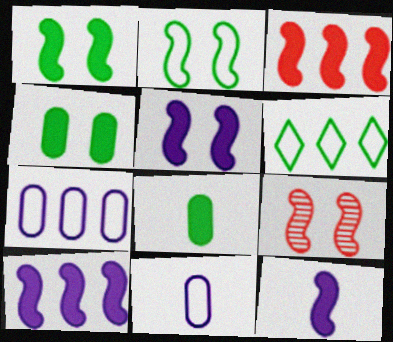[[1, 3, 12], 
[2, 5, 9], 
[5, 10, 12]]